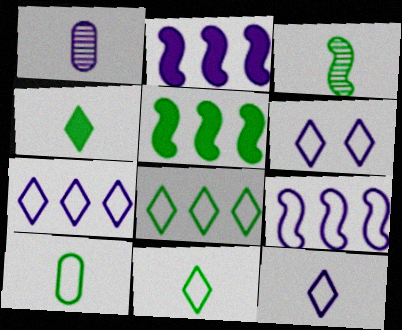[[1, 2, 6], 
[3, 4, 10], 
[6, 7, 12]]